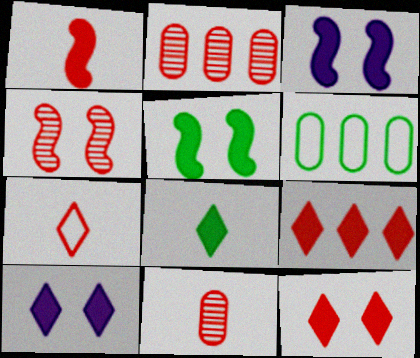[[1, 7, 11], 
[8, 9, 10]]